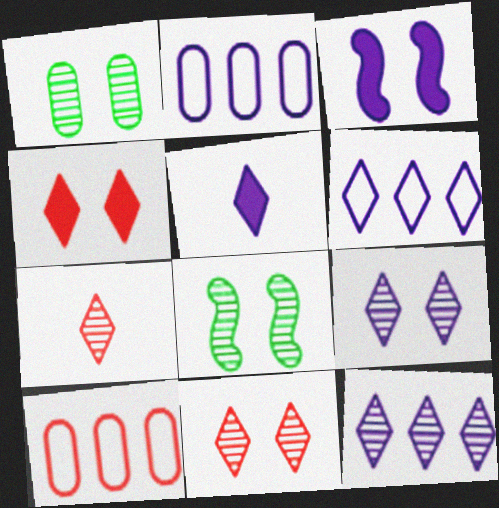[[5, 6, 9], 
[5, 8, 10]]